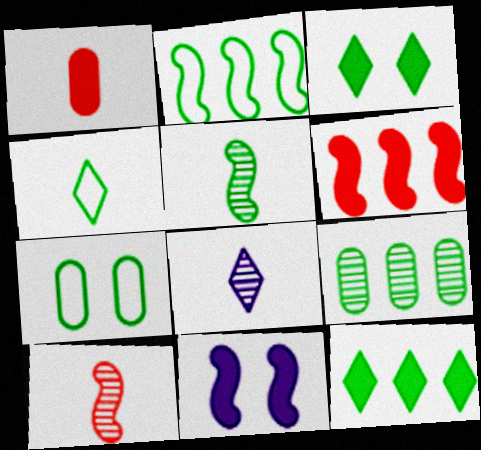[[1, 11, 12], 
[2, 4, 7], 
[2, 9, 12], 
[2, 10, 11], 
[5, 7, 12], 
[6, 7, 8]]